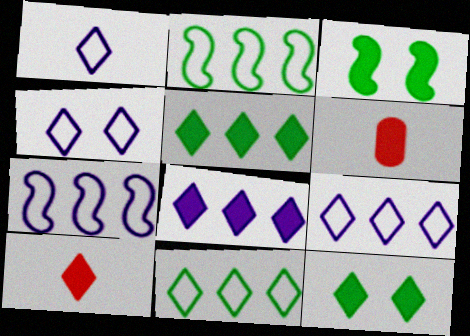[[1, 4, 9], 
[3, 6, 8], 
[8, 10, 12]]